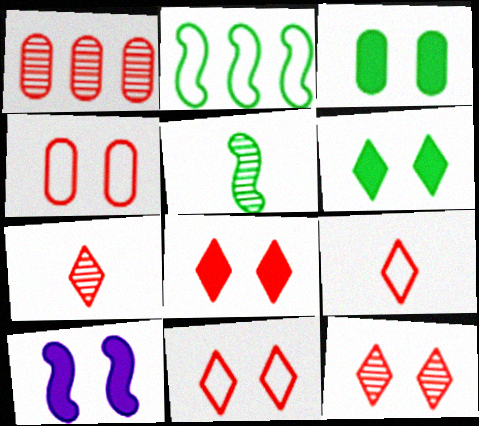[[3, 8, 10], 
[8, 11, 12]]